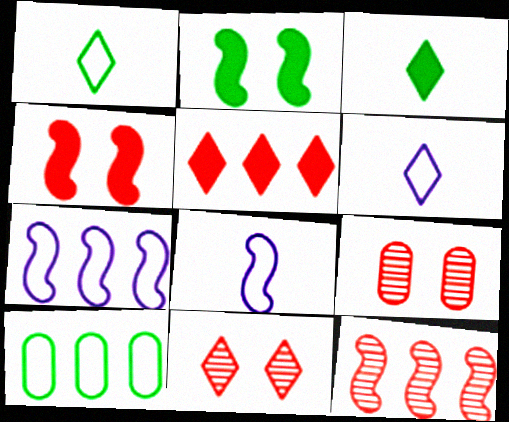[[2, 8, 12], 
[3, 7, 9]]